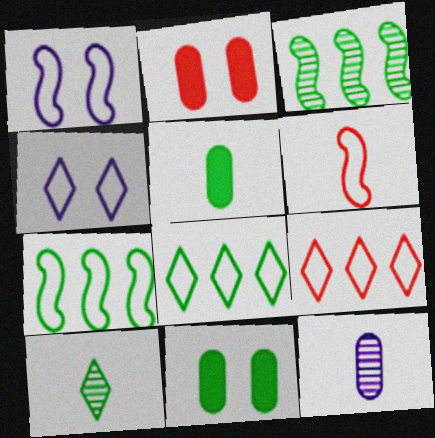[[1, 6, 7], 
[7, 10, 11]]